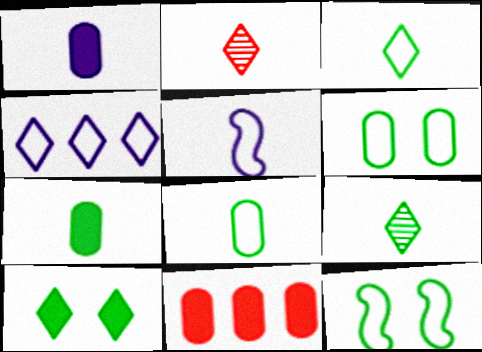[[2, 4, 10], 
[2, 5, 7]]